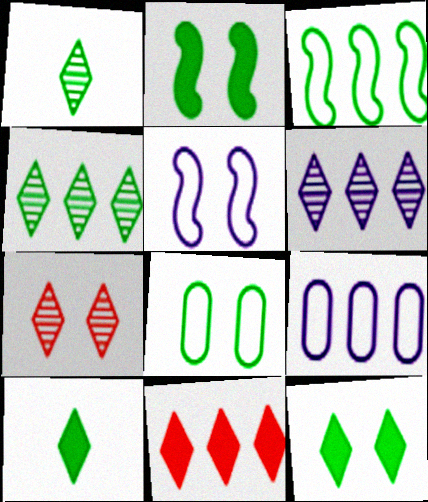[[1, 6, 7]]